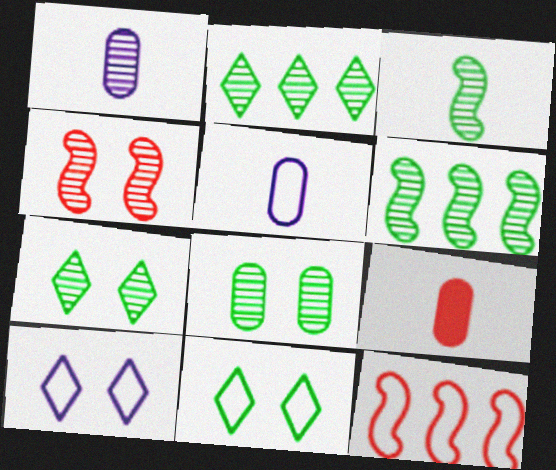[[1, 2, 4], 
[2, 3, 8], 
[5, 11, 12], 
[6, 9, 10]]